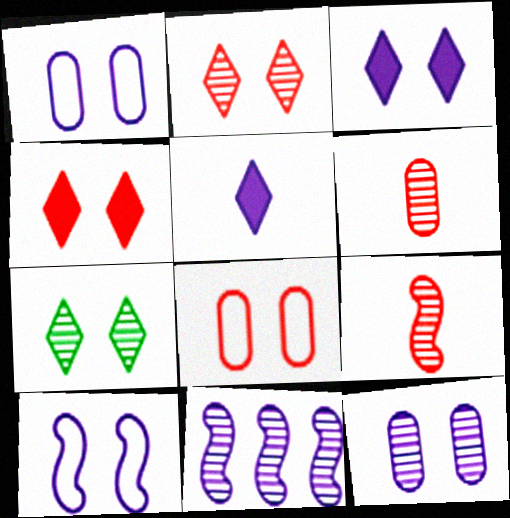[[1, 5, 11], 
[3, 10, 12], 
[6, 7, 11]]